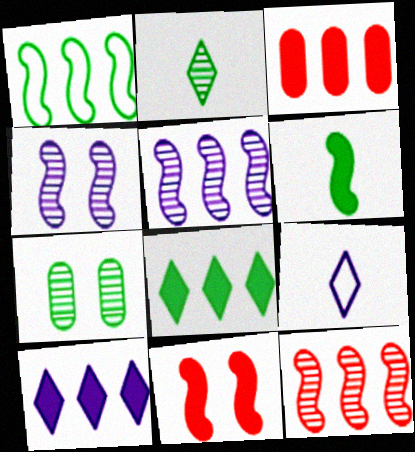[]